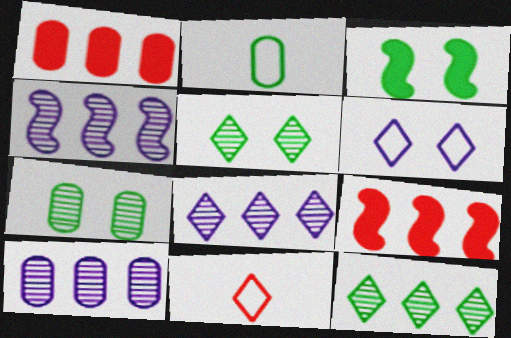[[2, 3, 12], 
[3, 10, 11], 
[4, 8, 10]]